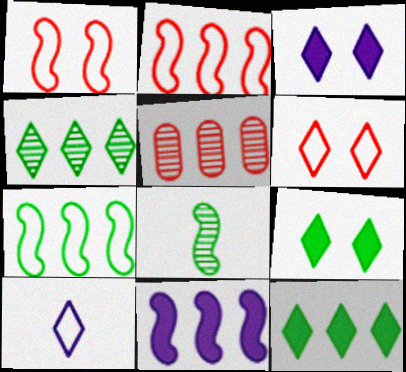[[1, 8, 11]]